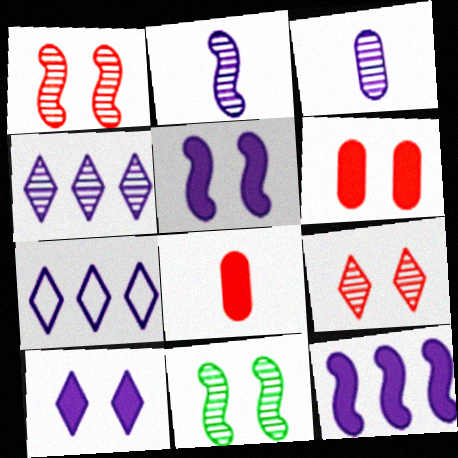[[3, 5, 7], 
[7, 8, 11]]